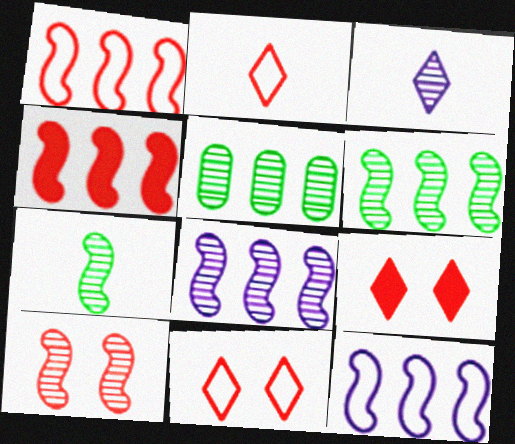[[3, 5, 10], 
[4, 6, 12], 
[7, 8, 10]]